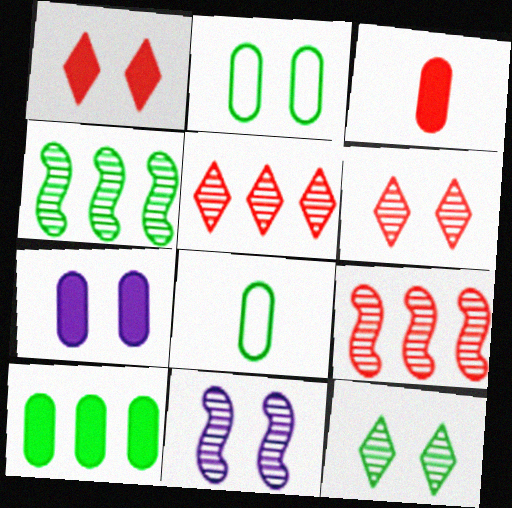[[1, 2, 11], 
[3, 7, 10]]